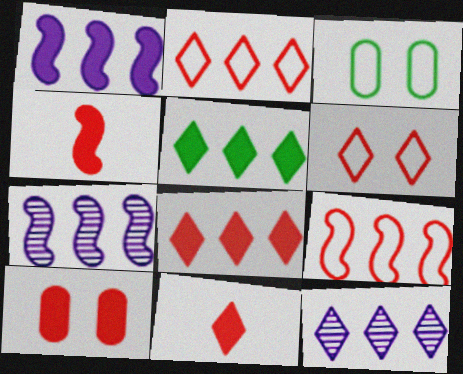[[2, 5, 12], 
[3, 4, 12], 
[3, 7, 11], 
[4, 8, 10]]